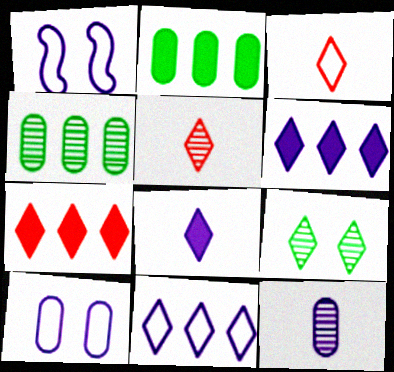[[1, 2, 5], 
[1, 6, 12], 
[3, 6, 9]]